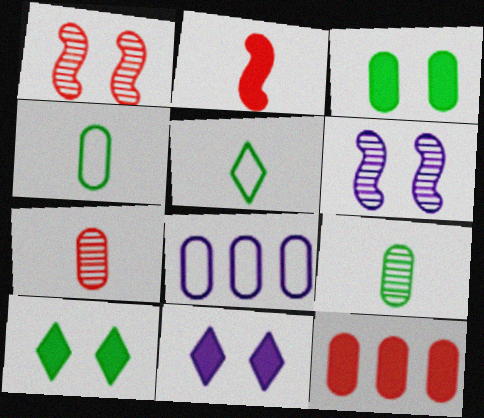[[3, 7, 8], 
[5, 6, 12]]